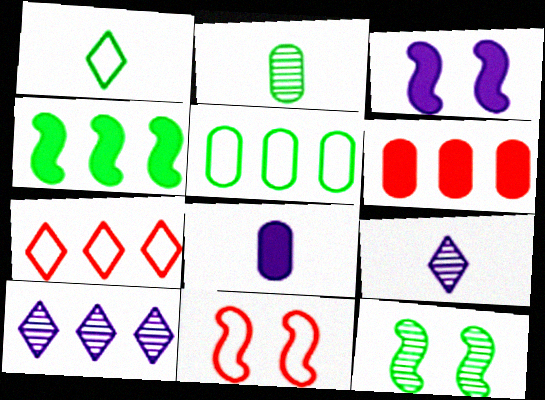[[2, 3, 7], 
[3, 11, 12], 
[7, 8, 12]]